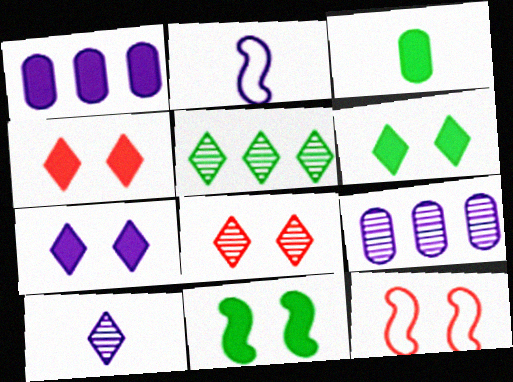[[2, 7, 9], 
[4, 6, 7], 
[5, 8, 10]]